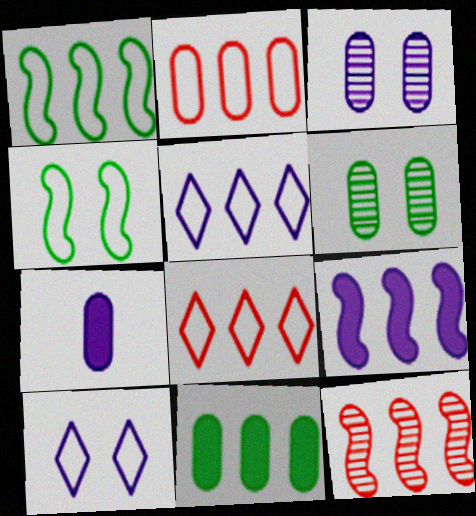[[1, 2, 5], 
[1, 9, 12], 
[2, 6, 7], 
[5, 11, 12]]